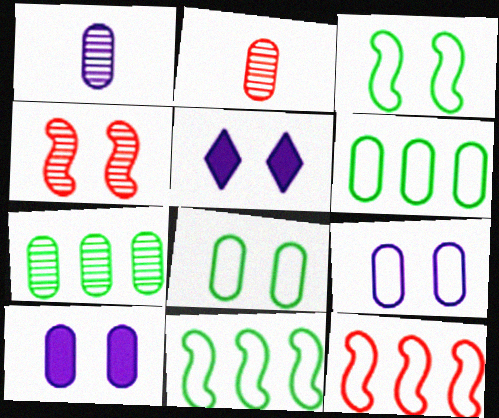[[2, 5, 11], 
[2, 6, 10], 
[4, 5, 8]]